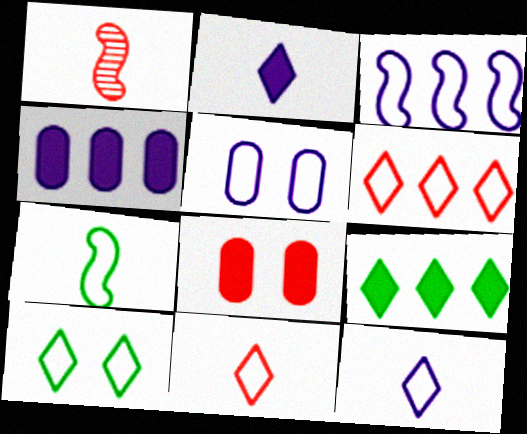[[1, 4, 10], 
[1, 5, 9], 
[1, 6, 8], 
[3, 5, 12], 
[5, 6, 7], 
[6, 10, 12]]